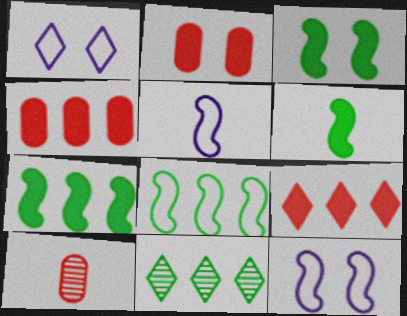[[1, 7, 10], 
[2, 5, 11], 
[3, 6, 7]]